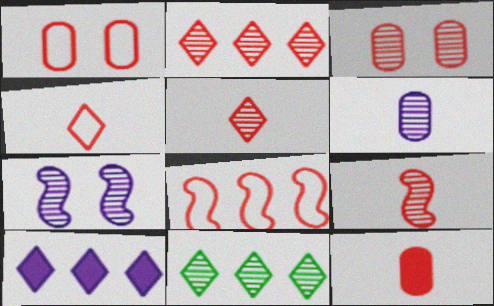[[1, 4, 8], 
[2, 3, 9], 
[4, 9, 12]]